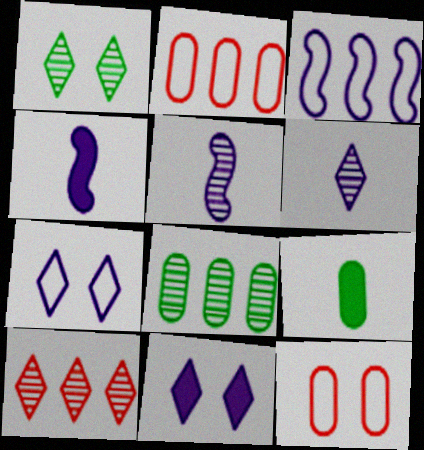[[1, 2, 4], 
[1, 6, 10]]